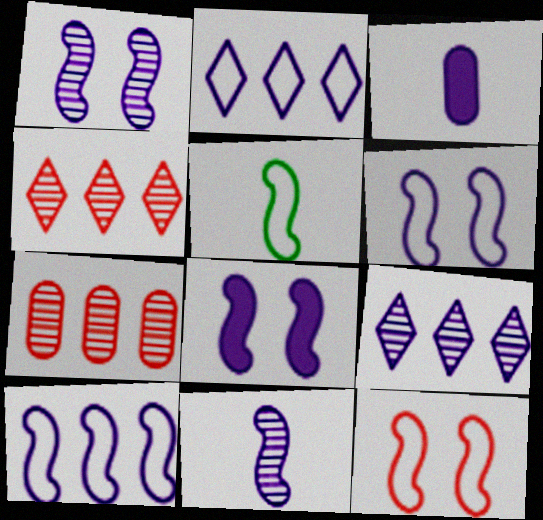[[1, 2, 3], 
[1, 6, 8], 
[3, 6, 9], 
[5, 10, 12], 
[8, 10, 11]]